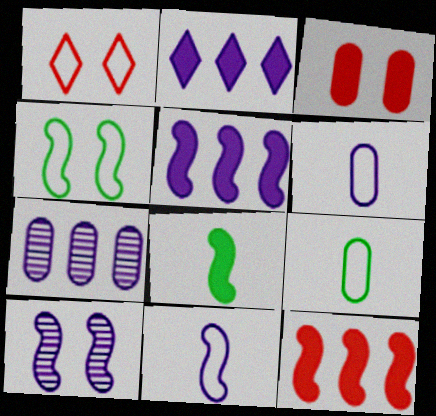[[1, 7, 8], 
[2, 3, 8], 
[2, 6, 10], 
[3, 7, 9], 
[5, 10, 11]]